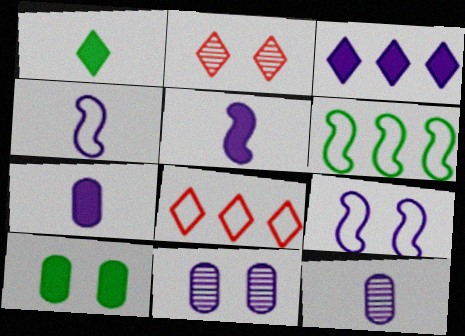[[2, 6, 7], 
[2, 9, 10], 
[3, 4, 11], 
[3, 9, 12]]